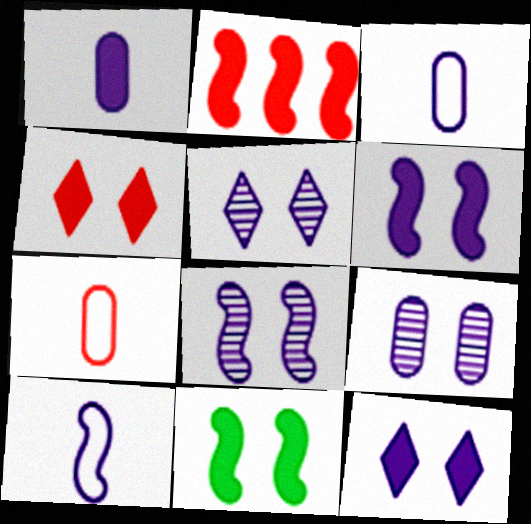[[5, 8, 9]]